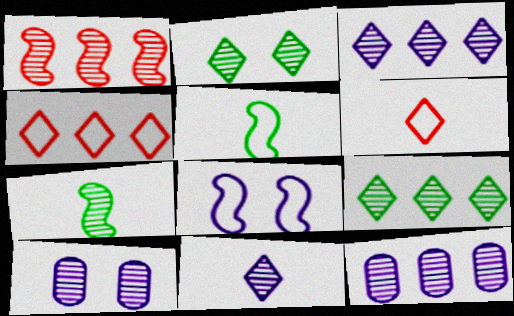[[1, 9, 12]]